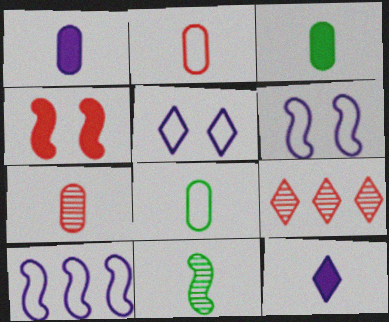[[1, 7, 8], 
[2, 4, 9], 
[2, 11, 12], 
[3, 6, 9], 
[4, 10, 11]]